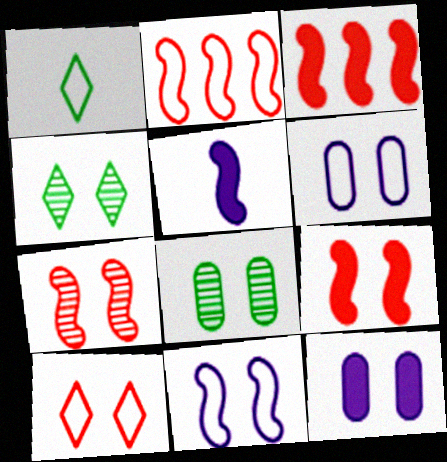[[1, 2, 6], 
[4, 6, 9]]